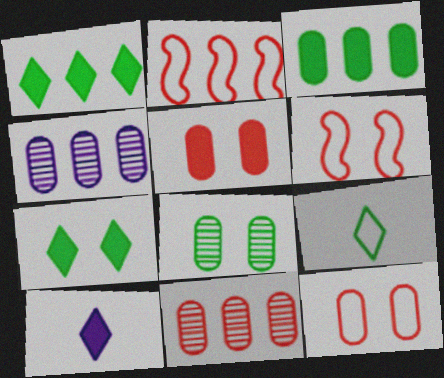[[1, 2, 4], 
[2, 8, 10]]